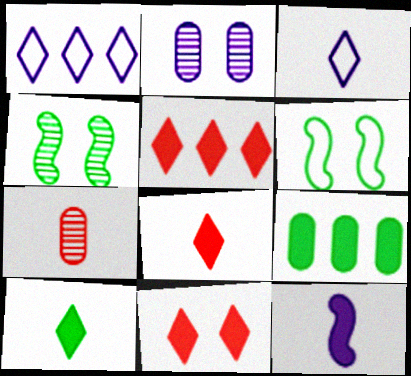[[1, 2, 12], 
[2, 6, 11], 
[5, 8, 11], 
[9, 11, 12]]